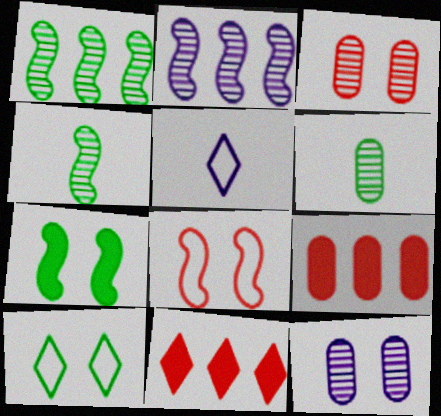[]